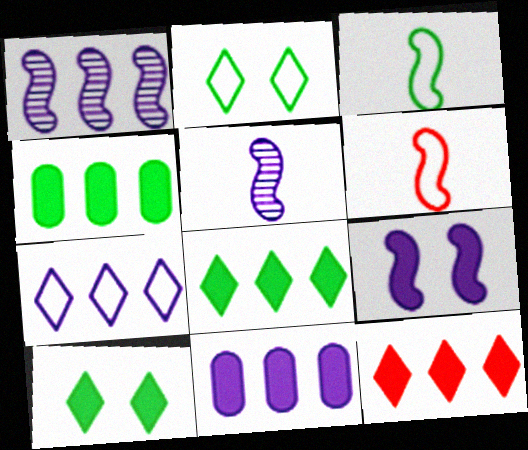[[1, 7, 11]]